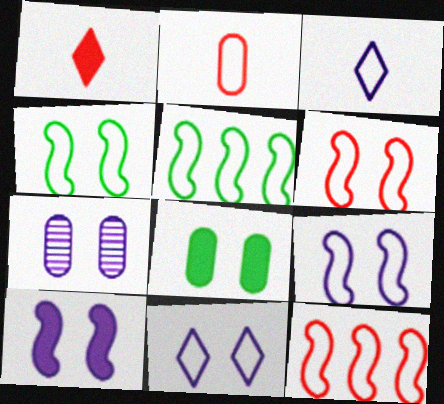[[1, 5, 7], 
[2, 5, 11], 
[4, 6, 9], 
[7, 10, 11]]